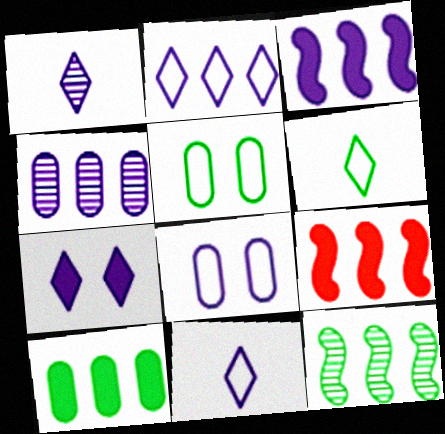[[1, 2, 7], 
[1, 3, 8], 
[1, 5, 9], 
[2, 3, 4]]